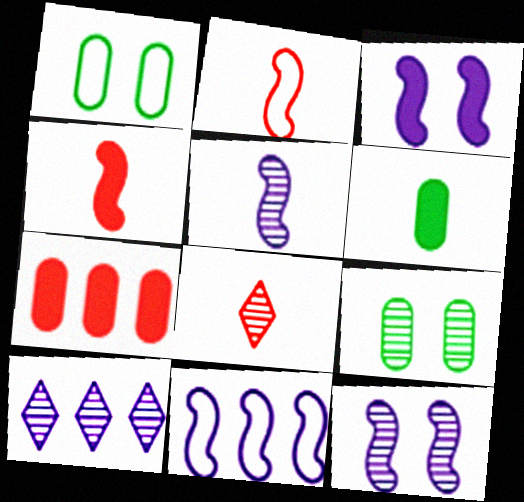[[1, 4, 10], 
[3, 5, 11]]